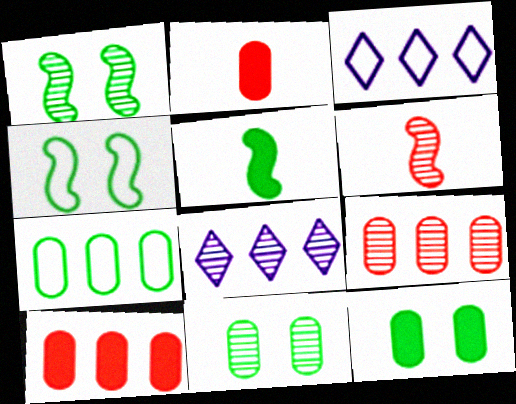[[1, 2, 3], 
[2, 4, 8], 
[3, 6, 12], 
[6, 8, 11]]